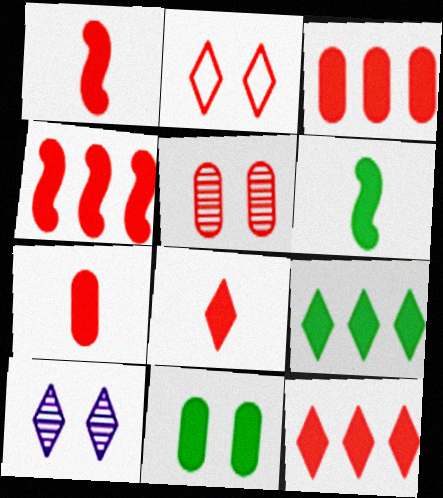[[1, 7, 8], 
[3, 4, 12], 
[6, 9, 11]]